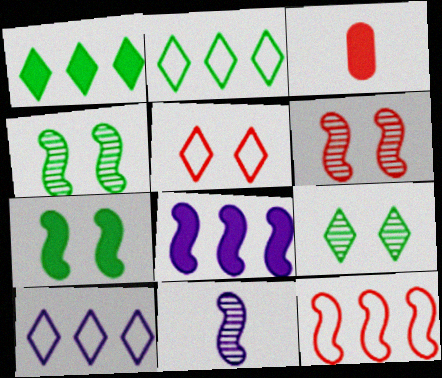[[3, 4, 10], 
[7, 11, 12]]